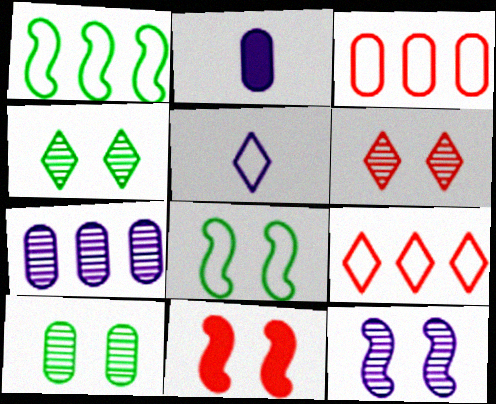[[1, 2, 6], 
[2, 3, 10], 
[3, 5, 8], 
[6, 10, 12], 
[8, 11, 12]]